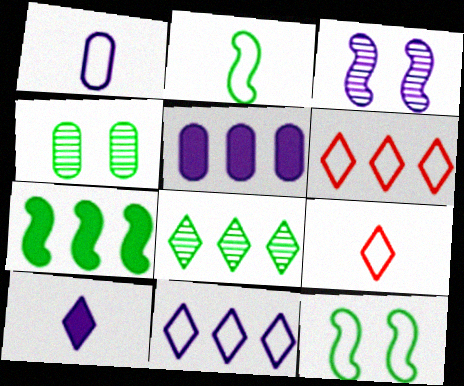[[1, 2, 9], 
[1, 6, 12]]